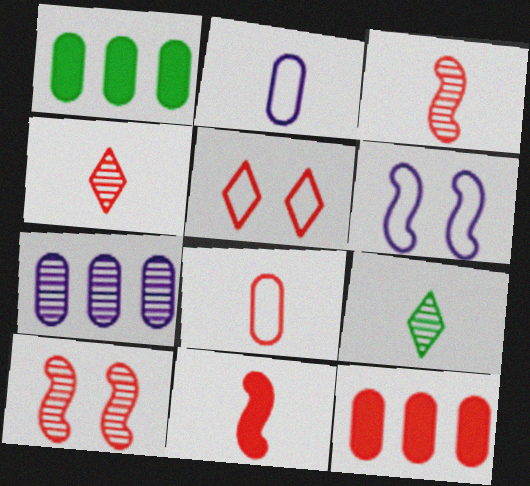[[1, 4, 6], 
[2, 9, 11], 
[3, 5, 12], 
[4, 8, 11], 
[6, 9, 12], 
[7, 9, 10]]